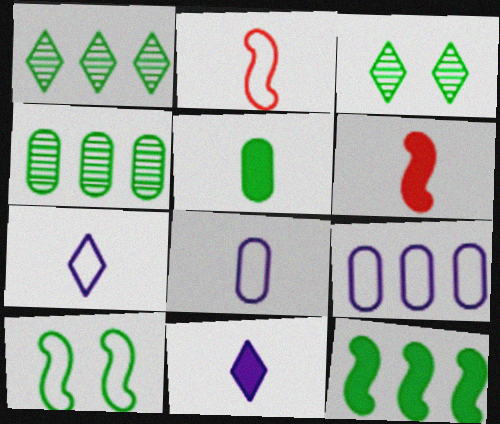[[1, 5, 10], 
[3, 6, 9], 
[5, 6, 11]]